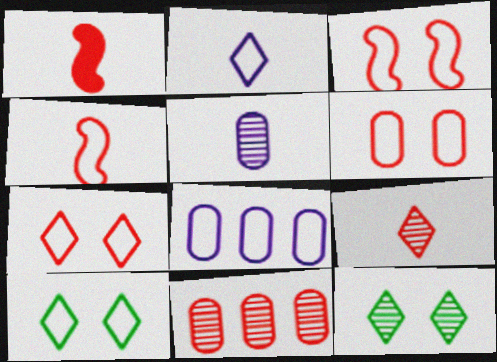[[1, 7, 11], 
[1, 8, 12], 
[3, 6, 7], 
[4, 8, 10]]